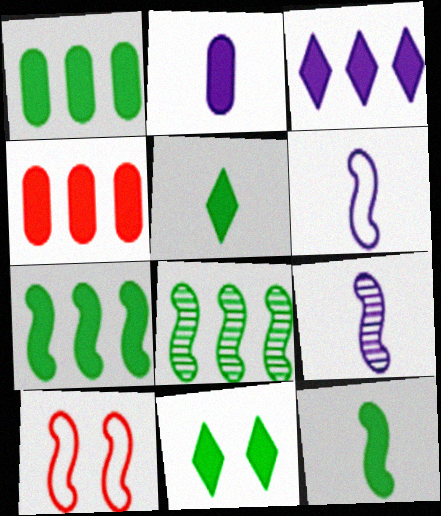[[1, 11, 12], 
[3, 4, 7], 
[7, 9, 10]]